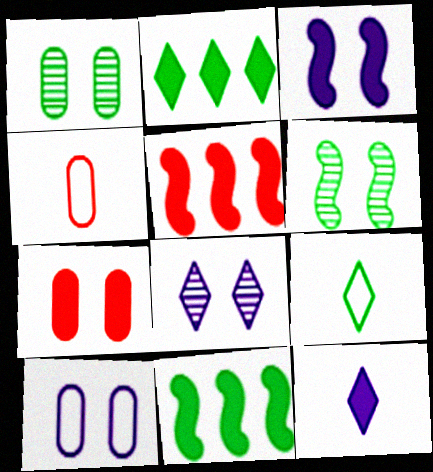[[1, 7, 10], 
[1, 9, 11], 
[3, 8, 10], 
[4, 8, 11], 
[7, 11, 12]]